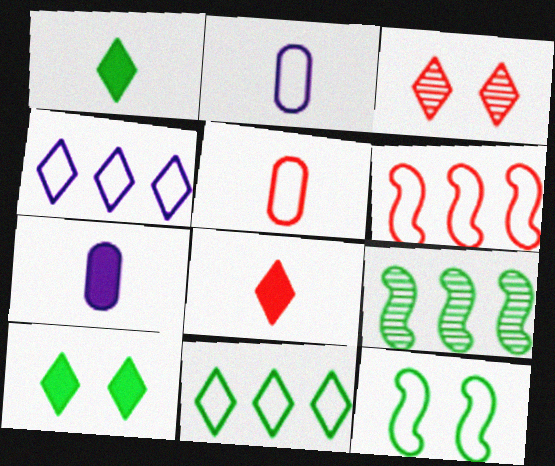[[1, 3, 4], 
[4, 5, 12]]